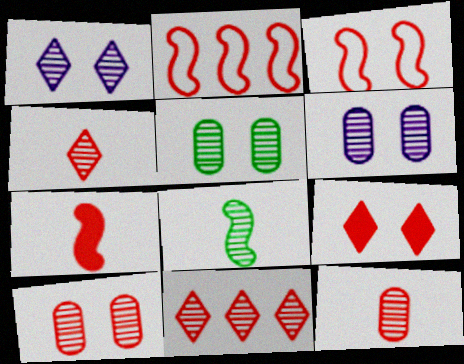[[2, 9, 12], 
[3, 9, 10], 
[5, 6, 10], 
[6, 8, 11]]